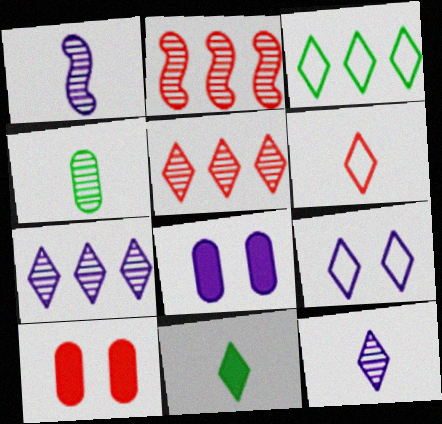[[1, 3, 10], 
[2, 6, 10], 
[3, 6, 9], 
[5, 9, 11], 
[6, 11, 12]]